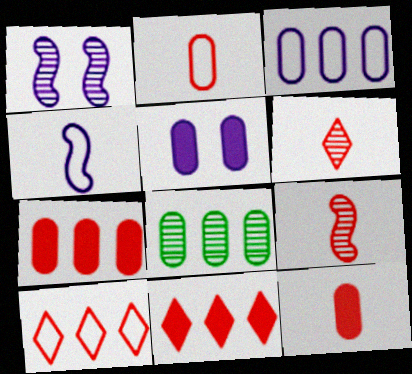[[1, 6, 8], 
[2, 5, 8], 
[3, 7, 8]]